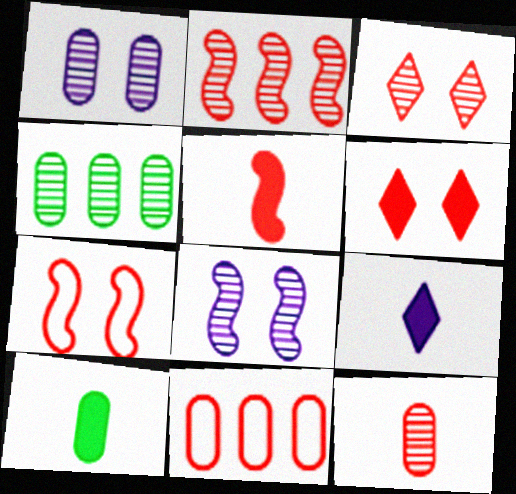[[1, 4, 12], 
[1, 10, 11], 
[2, 3, 12], 
[2, 5, 7], 
[3, 5, 11], 
[4, 7, 9], 
[5, 9, 10]]